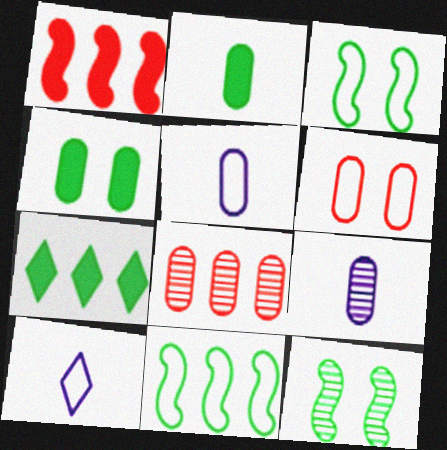[[4, 5, 8], 
[6, 10, 11]]